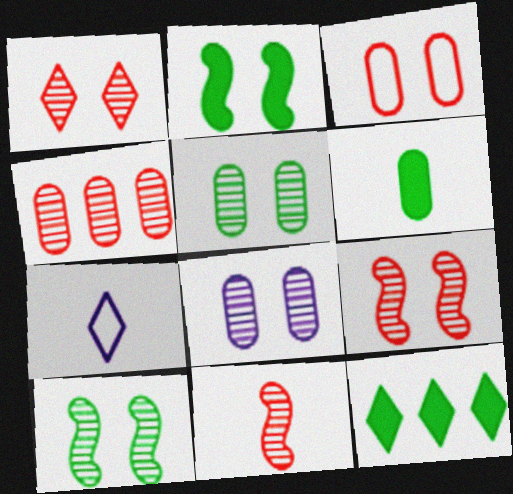[[1, 4, 11], 
[1, 7, 12], 
[1, 8, 10], 
[2, 4, 7], 
[2, 6, 12], 
[6, 7, 11]]